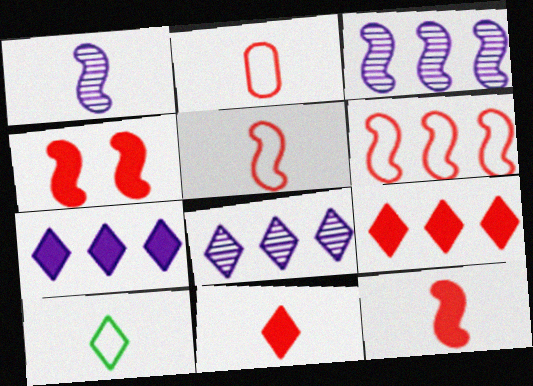[]